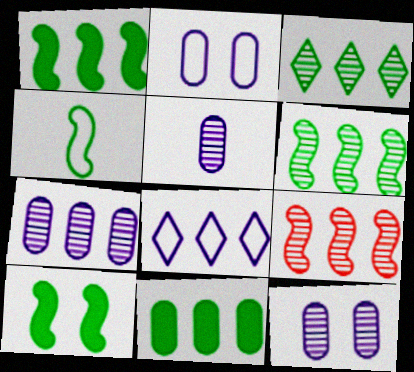[[3, 7, 9], 
[4, 6, 10], 
[5, 7, 12], 
[8, 9, 11]]